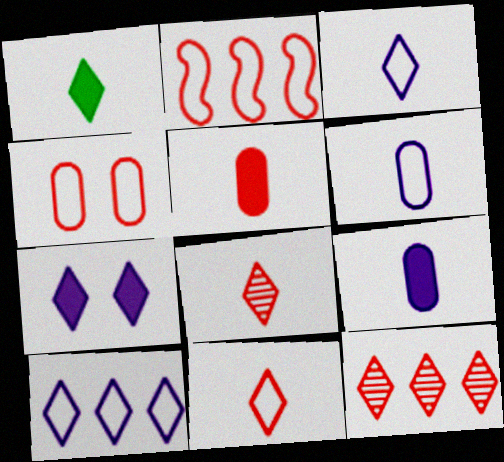[[1, 3, 8], 
[2, 4, 11]]